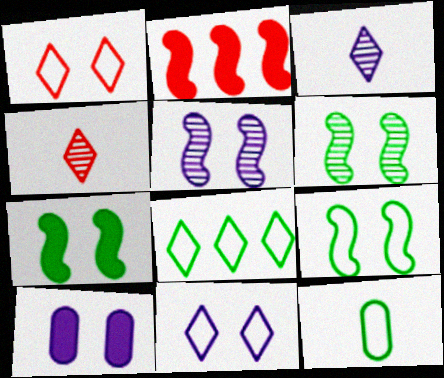[[1, 6, 10], 
[5, 10, 11], 
[6, 7, 9], 
[8, 9, 12]]